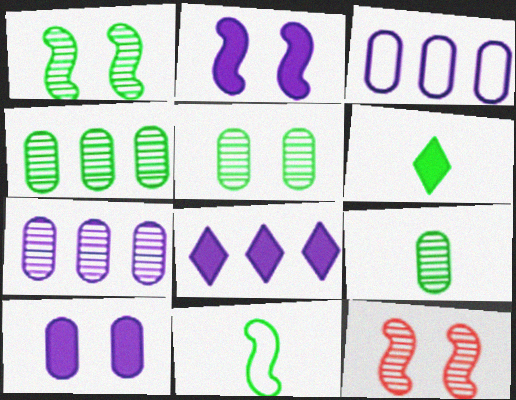[[3, 6, 12], 
[4, 5, 9], 
[6, 9, 11]]